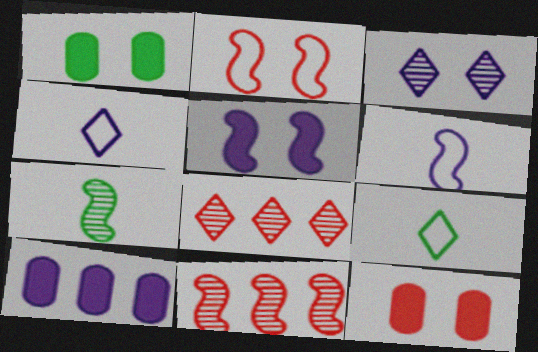[[1, 2, 3], 
[1, 4, 11], 
[1, 6, 8], 
[3, 6, 10]]